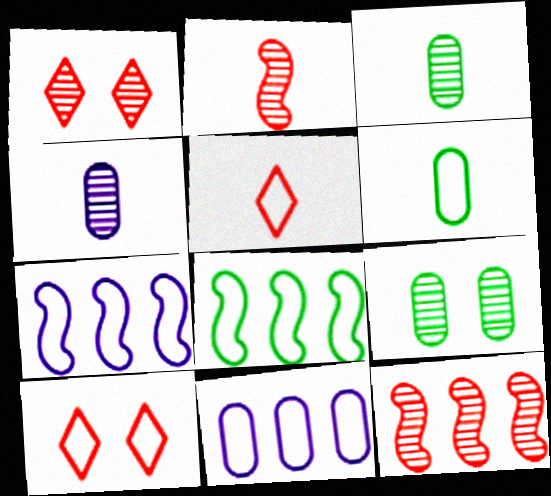[[6, 7, 10]]